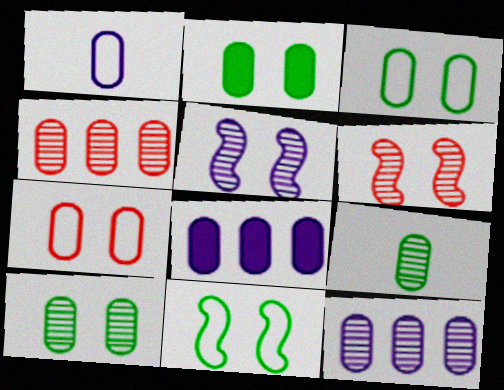[[1, 2, 4], 
[2, 3, 10], 
[7, 8, 9]]